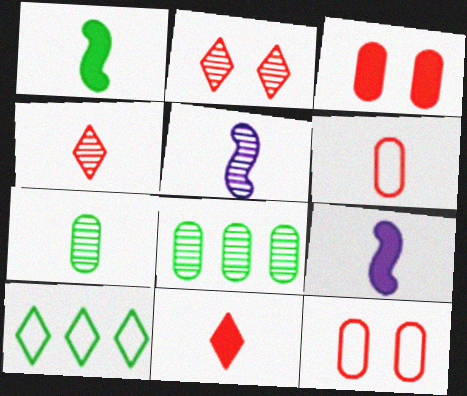[[2, 5, 8], 
[3, 5, 10], 
[4, 5, 7]]